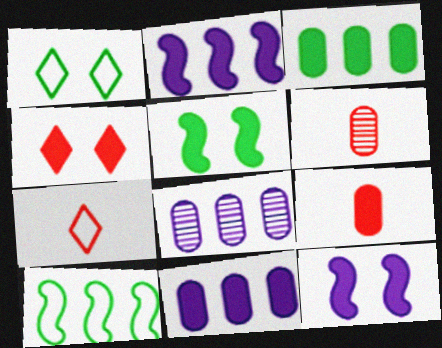[[1, 2, 6], 
[5, 7, 8]]